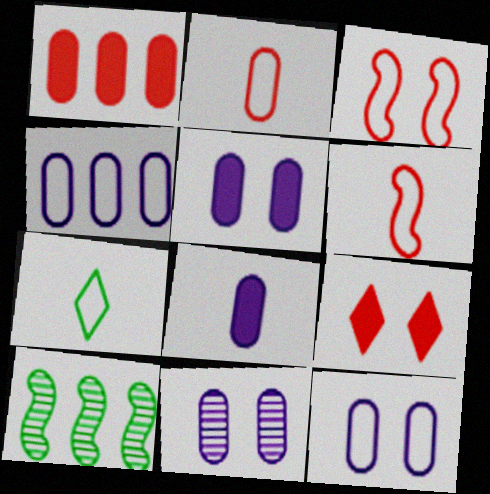[[3, 4, 7], 
[4, 8, 11], 
[5, 11, 12]]